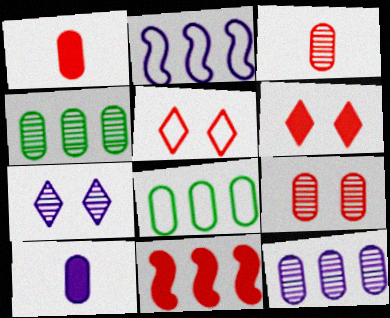[[1, 6, 11], 
[2, 7, 10], 
[3, 5, 11], 
[8, 9, 10]]